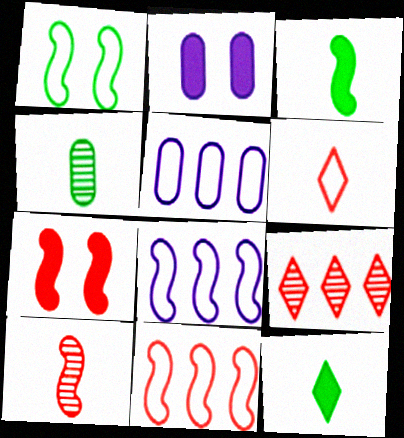[[1, 5, 6], 
[7, 10, 11]]